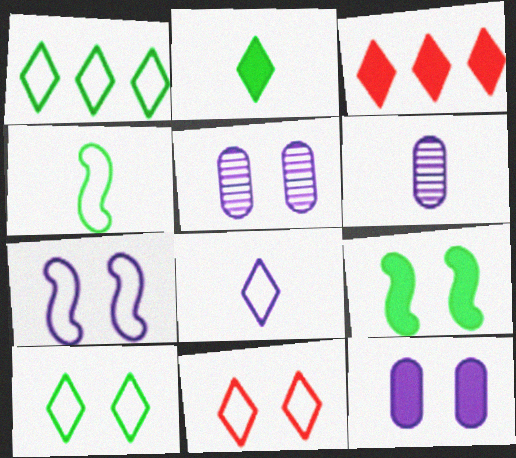[[1, 8, 11], 
[3, 4, 5], 
[5, 9, 11]]